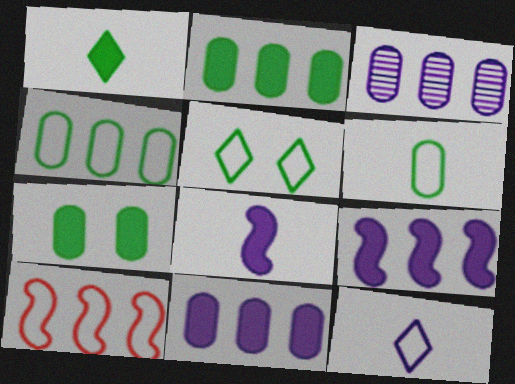[]